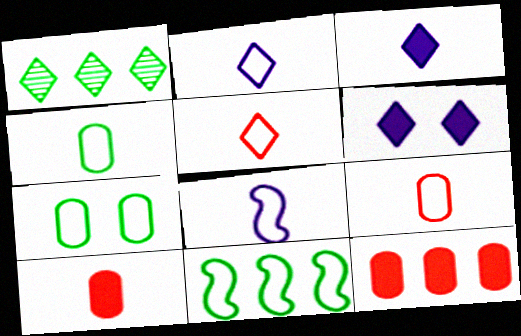[[1, 5, 6], 
[4, 5, 8]]